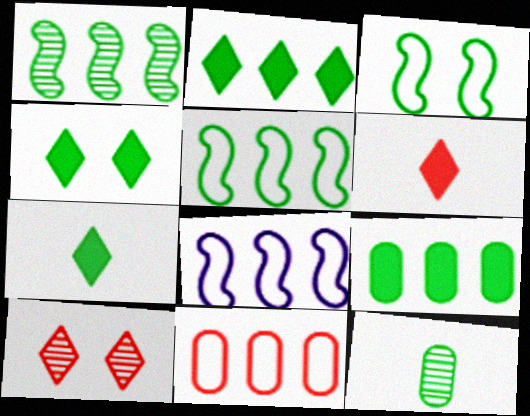[[2, 3, 12], 
[2, 4, 7], 
[4, 5, 12]]